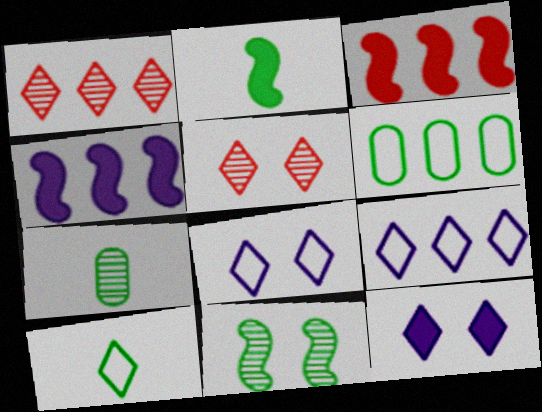[[1, 4, 6], 
[1, 10, 12], 
[2, 7, 10], 
[3, 7, 8]]